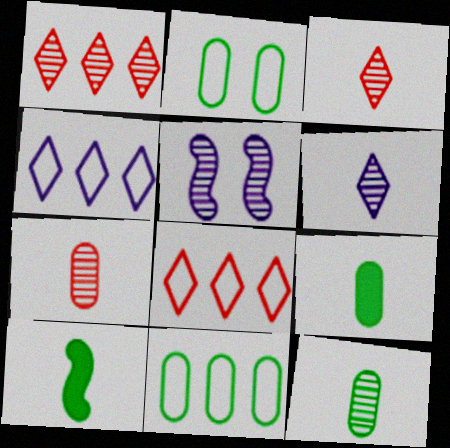[[1, 5, 12], 
[5, 8, 9]]